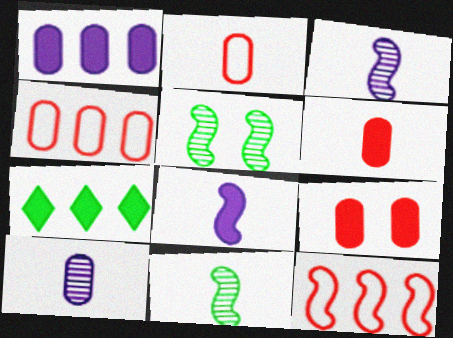[[5, 8, 12], 
[7, 8, 9]]